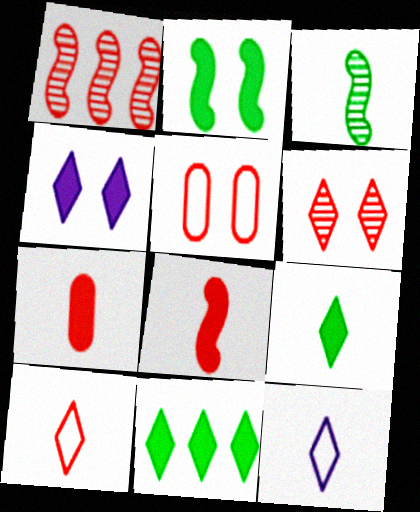[[3, 7, 12], 
[6, 11, 12]]